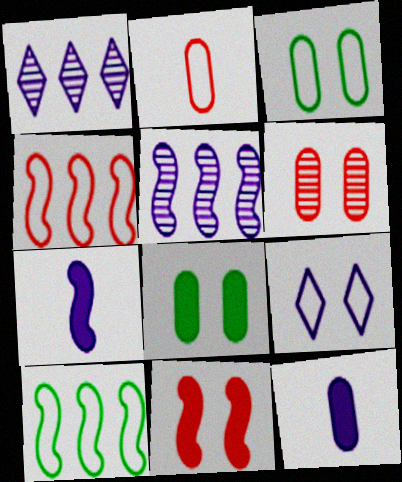[[2, 9, 10], 
[5, 9, 12]]